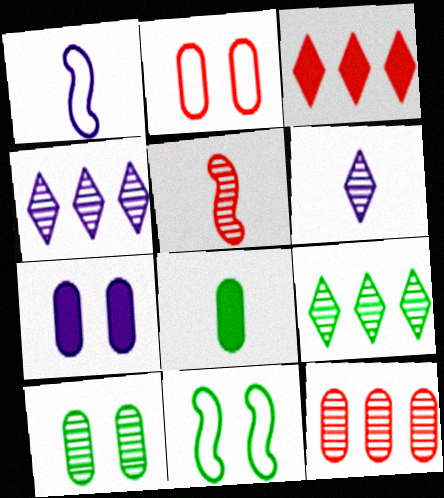[[1, 3, 10], 
[1, 4, 7], 
[2, 3, 5], 
[2, 7, 10], 
[4, 5, 10], 
[8, 9, 11]]